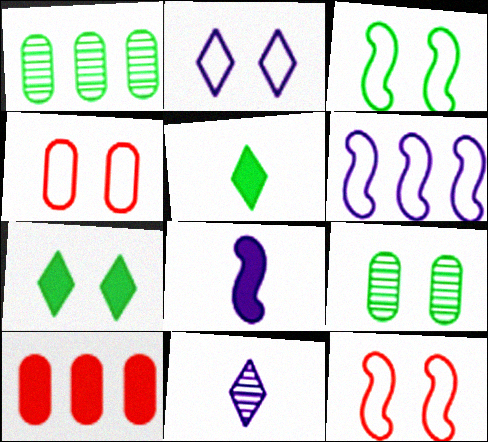[[1, 3, 5], 
[2, 3, 4], 
[3, 7, 9], 
[3, 10, 11], 
[7, 8, 10]]